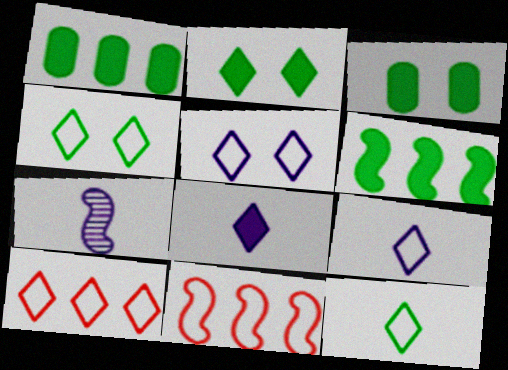[[3, 7, 10], 
[4, 9, 10], 
[5, 10, 12]]